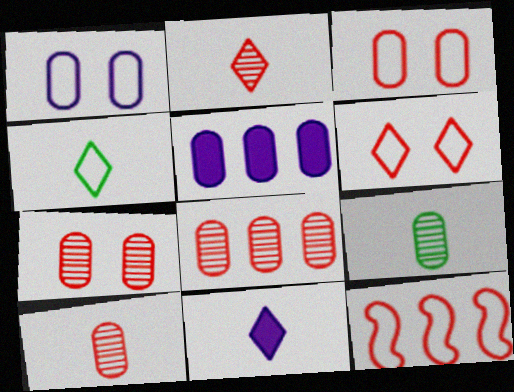[[1, 4, 12], 
[2, 4, 11], 
[3, 5, 9], 
[7, 8, 10]]